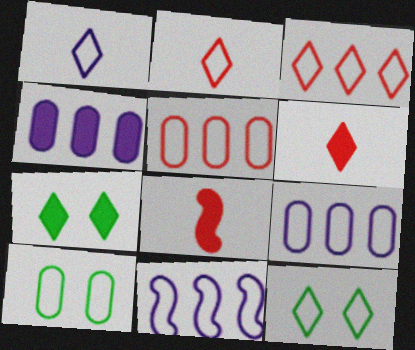[[1, 3, 12], 
[2, 10, 11], 
[4, 7, 8]]